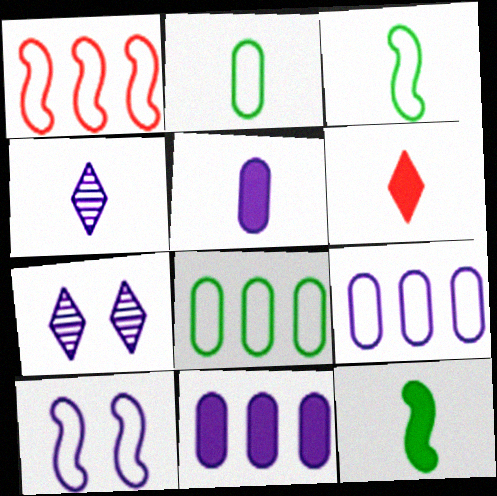[[1, 3, 10], 
[4, 10, 11], 
[5, 6, 12]]